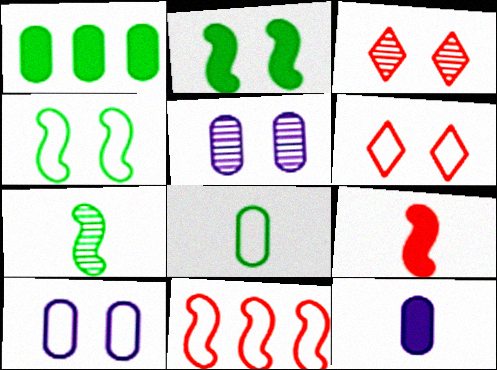[[2, 3, 10], 
[2, 5, 6], 
[4, 6, 10]]